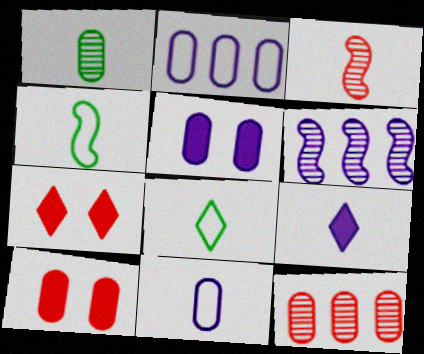[[1, 2, 10], 
[6, 8, 10]]